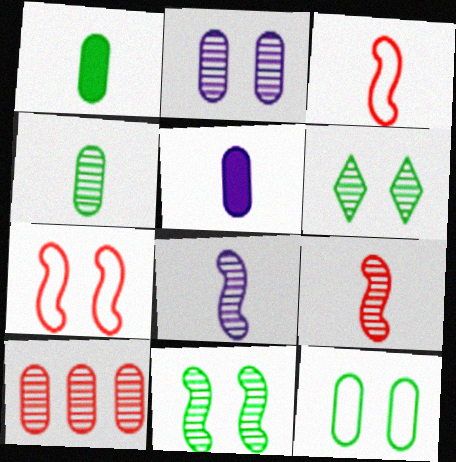[[2, 4, 10], 
[5, 10, 12], 
[6, 8, 10]]